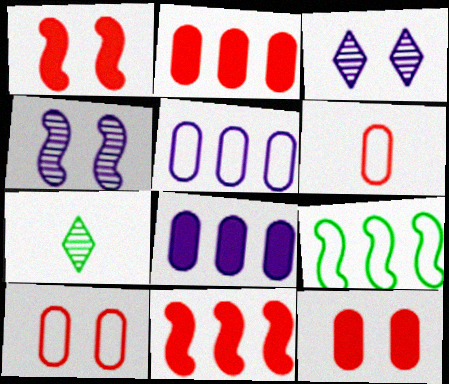[[1, 5, 7]]